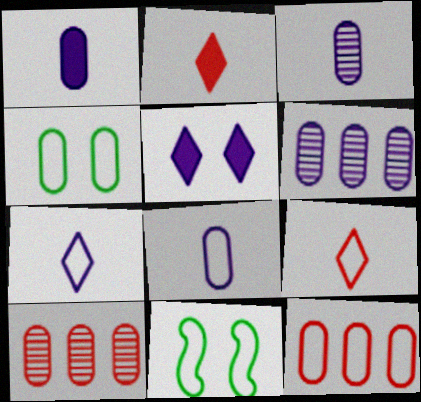[[1, 3, 8], 
[1, 4, 10], 
[2, 6, 11], 
[4, 8, 12], 
[7, 11, 12]]